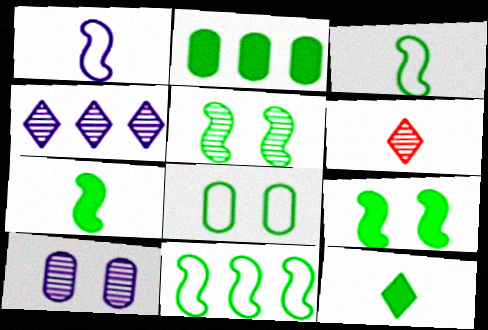[[2, 9, 12], 
[5, 7, 11]]